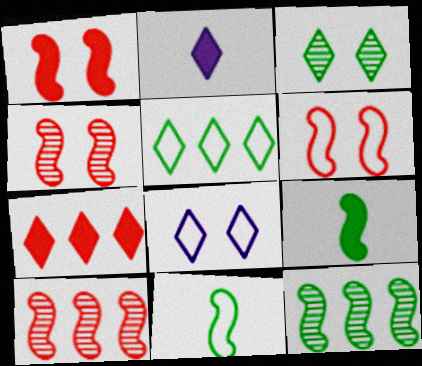[[1, 4, 6]]